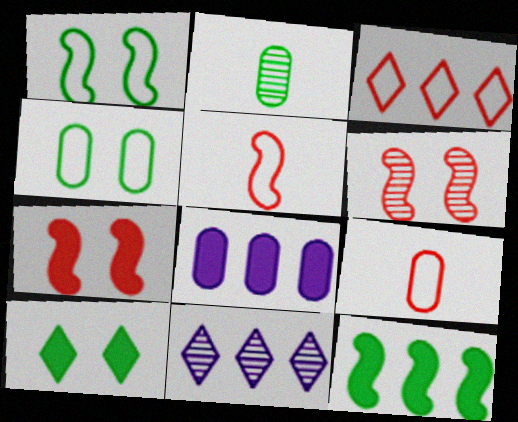[[2, 6, 11]]